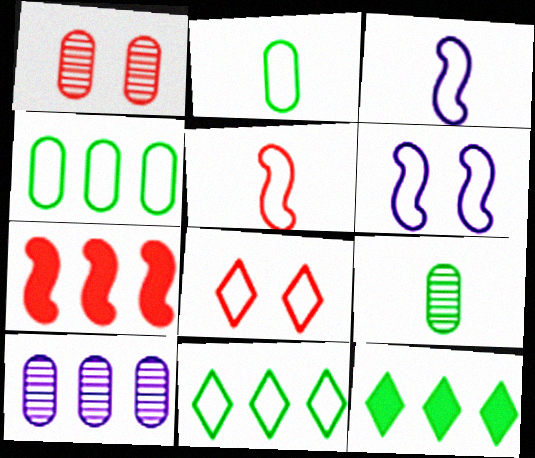[[1, 3, 12], 
[1, 9, 10], 
[3, 4, 8], 
[7, 10, 11]]